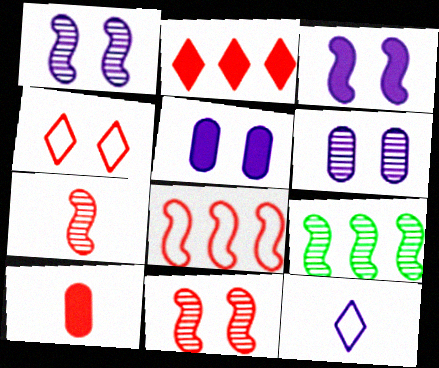[[1, 7, 9]]